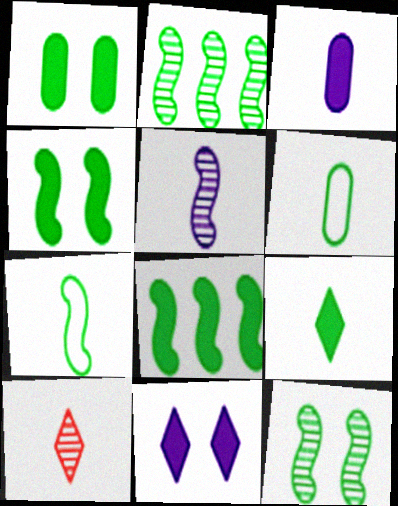[[1, 8, 9], 
[2, 4, 7], 
[3, 7, 10], 
[7, 8, 12]]